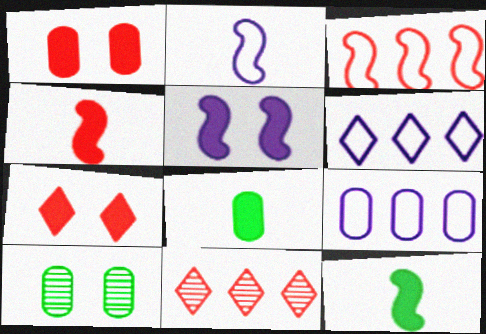[[4, 6, 10]]